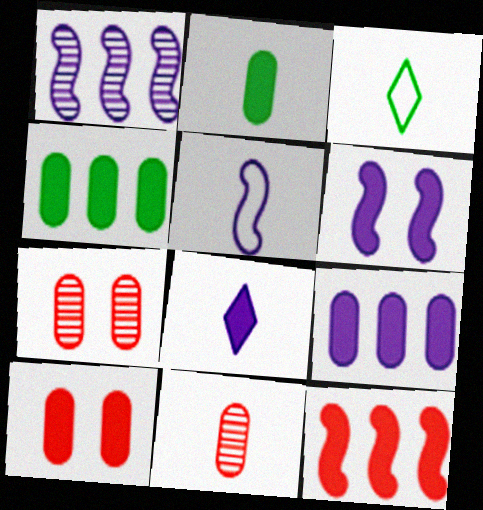[[1, 3, 10], 
[1, 5, 6], 
[2, 9, 10], 
[6, 8, 9]]